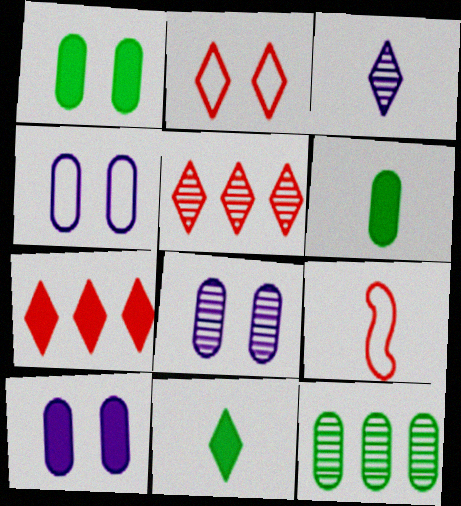[[3, 6, 9], 
[4, 8, 10]]